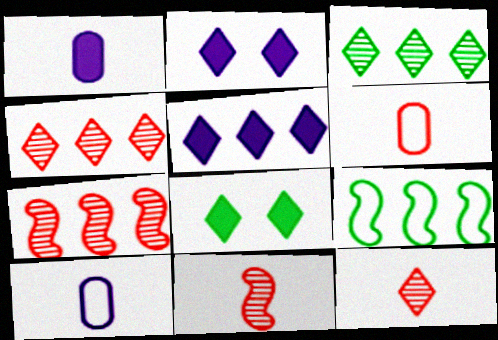[[7, 8, 10]]